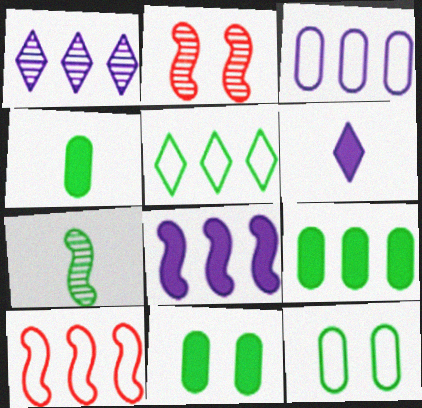[[1, 3, 8], 
[1, 9, 10], 
[3, 5, 10], 
[4, 9, 11], 
[5, 7, 11]]